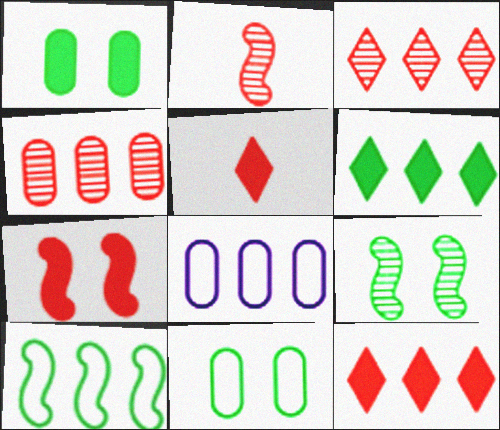[[5, 8, 9]]